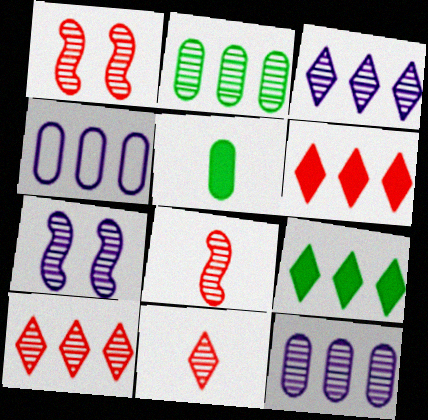[[2, 7, 11]]